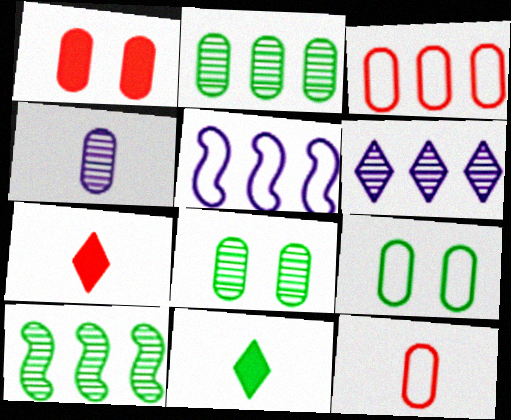[[5, 7, 8], 
[9, 10, 11]]